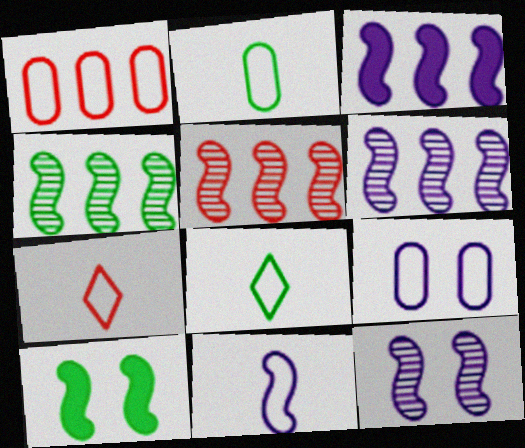[[1, 2, 9], 
[2, 7, 11], 
[3, 11, 12], 
[4, 5, 6], 
[5, 10, 11]]